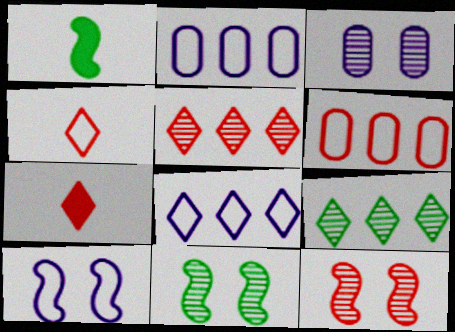[[2, 7, 11], 
[6, 7, 12]]